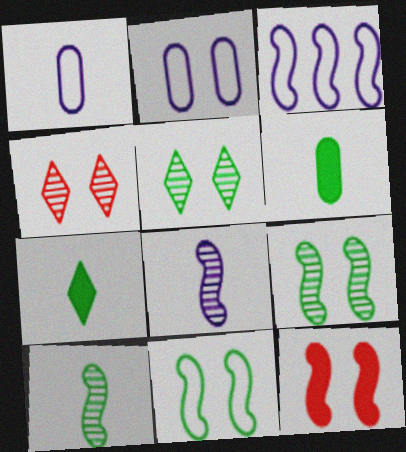[[2, 5, 12], 
[3, 4, 6], 
[3, 10, 12]]